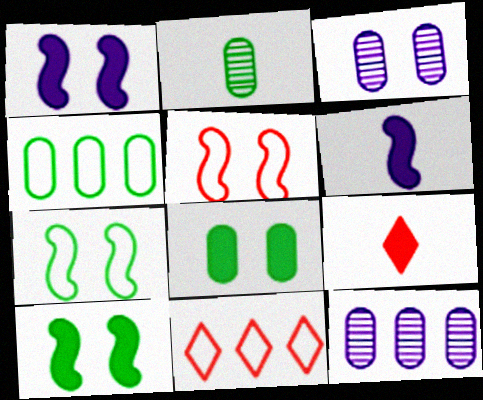[[1, 2, 11], 
[2, 4, 8], 
[7, 9, 12]]